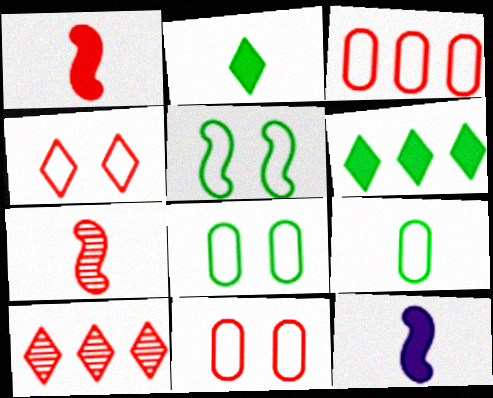[[1, 10, 11], 
[8, 10, 12]]